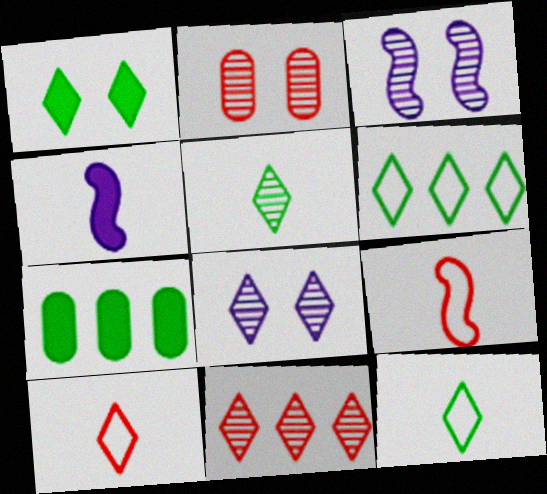[[1, 5, 6], 
[2, 4, 6], 
[3, 7, 10], 
[5, 8, 11], 
[7, 8, 9]]